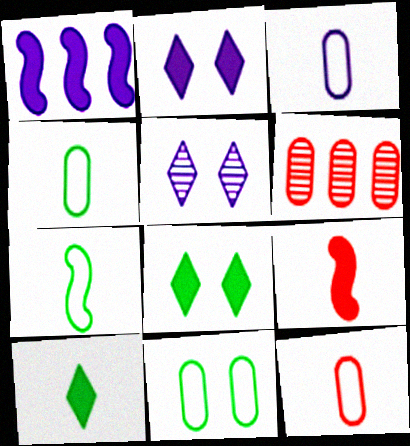[[1, 3, 5], 
[2, 6, 7], 
[3, 4, 12]]